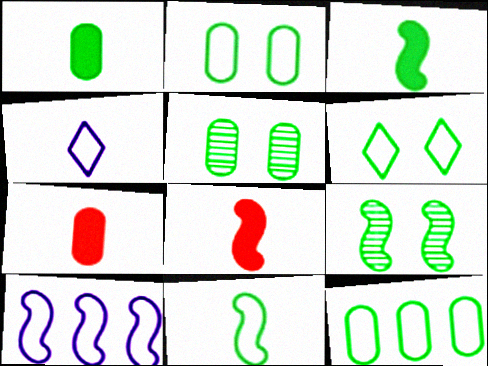[[1, 5, 12], 
[6, 11, 12], 
[8, 9, 10]]